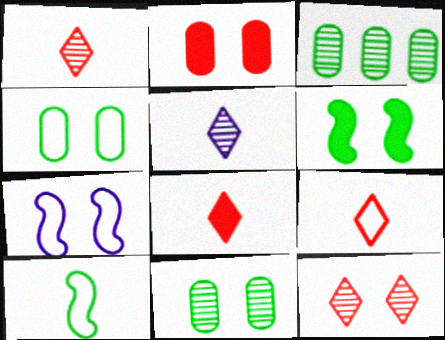[[1, 8, 9], 
[3, 7, 8]]